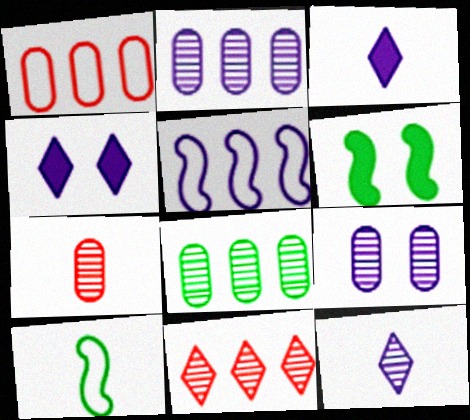[[1, 6, 12], 
[3, 5, 9], 
[3, 7, 10], 
[7, 8, 9]]